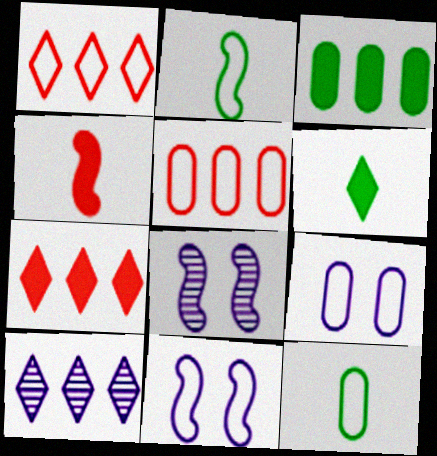[[1, 2, 9], 
[1, 11, 12], 
[5, 6, 8], 
[5, 9, 12], 
[7, 8, 12]]